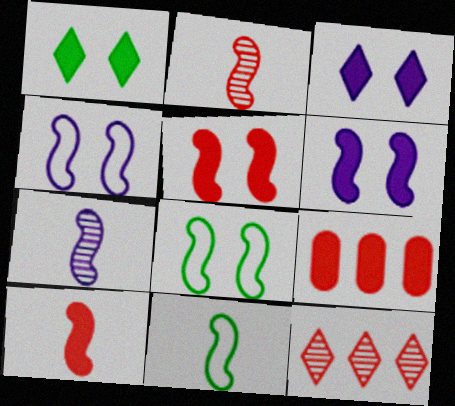[[7, 10, 11]]